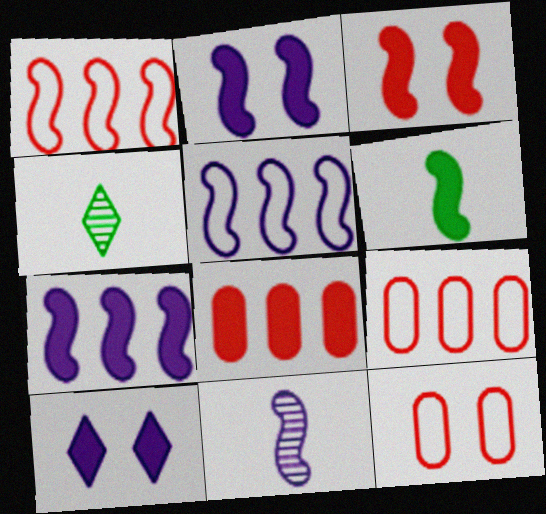[[2, 4, 9], 
[2, 5, 11], 
[3, 6, 7], 
[4, 7, 12], 
[6, 8, 10]]